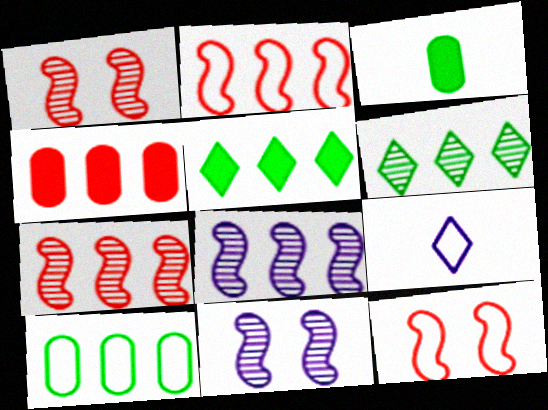[[9, 10, 12]]